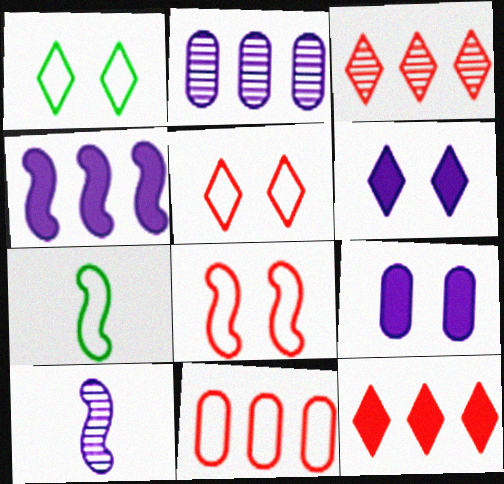[[3, 7, 9]]